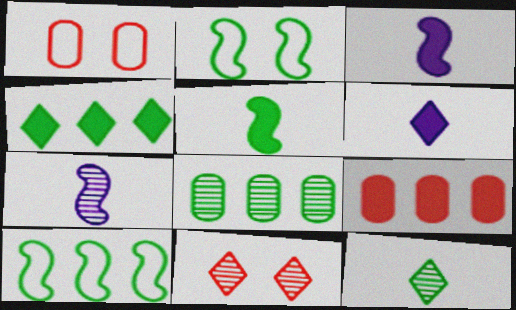[[1, 4, 7], 
[4, 8, 10], 
[7, 8, 11]]